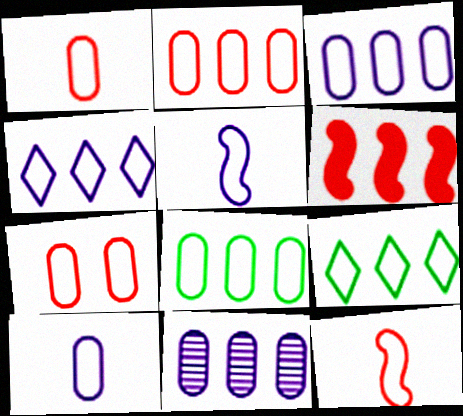[[1, 2, 7], 
[2, 3, 8], 
[5, 7, 9], 
[6, 9, 11], 
[7, 8, 10]]